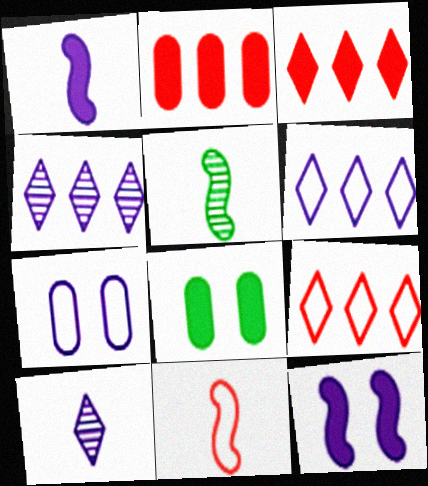[[1, 3, 8], 
[1, 4, 7], 
[1, 5, 11], 
[3, 5, 7], 
[4, 8, 11]]